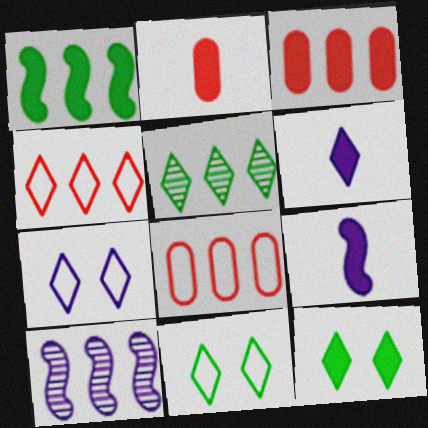[[2, 10, 11], 
[3, 9, 12]]